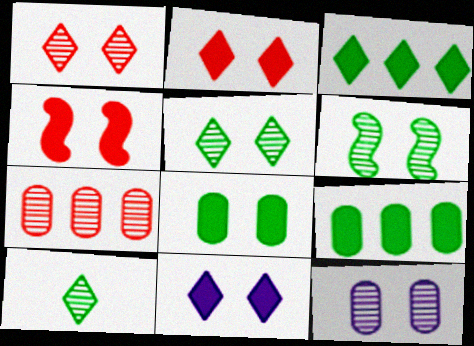[[1, 6, 12], 
[4, 8, 11]]